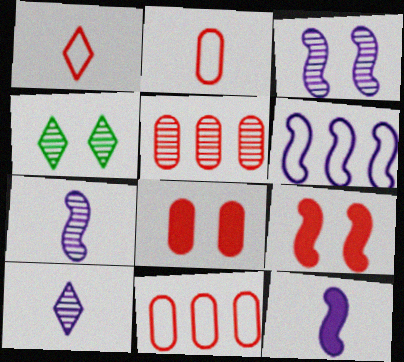[[1, 5, 9], 
[2, 5, 8], 
[3, 6, 12], 
[4, 5, 7], 
[4, 11, 12]]